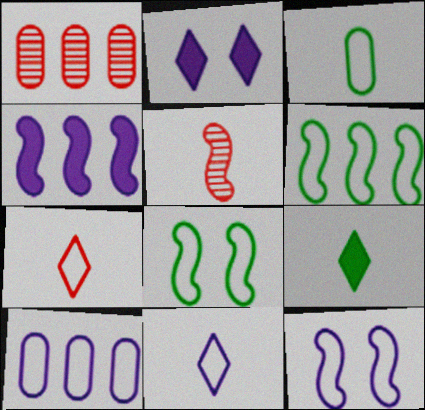[[1, 9, 12], 
[4, 5, 8], 
[7, 8, 10], 
[10, 11, 12]]